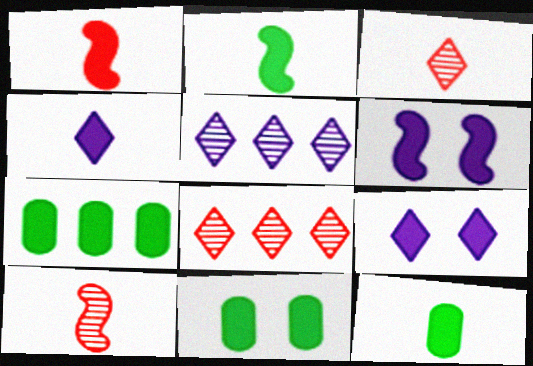[[1, 4, 12], 
[1, 7, 9], 
[7, 11, 12]]